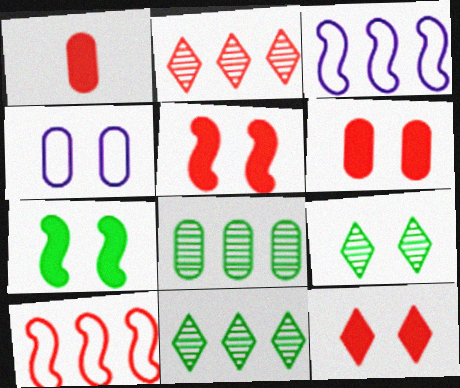[[1, 3, 9], 
[1, 4, 8], 
[4, 5, 9], 
[5, 6, 12]]